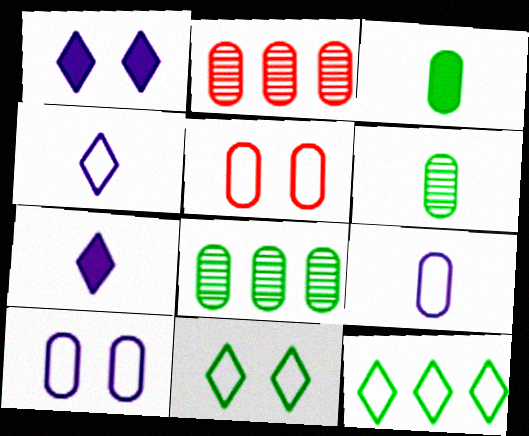[[2, 3, 10]]